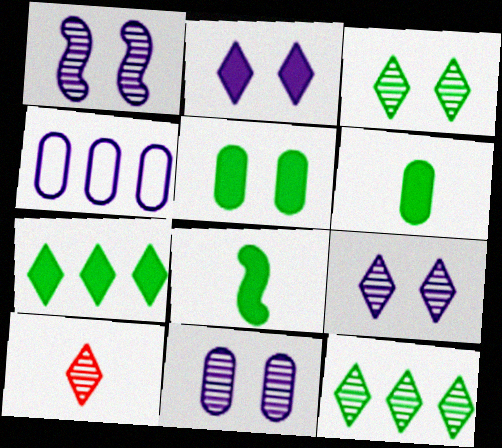[[1, 9, 11], 
[5, 7, 8], 
[9, 10, 12]]